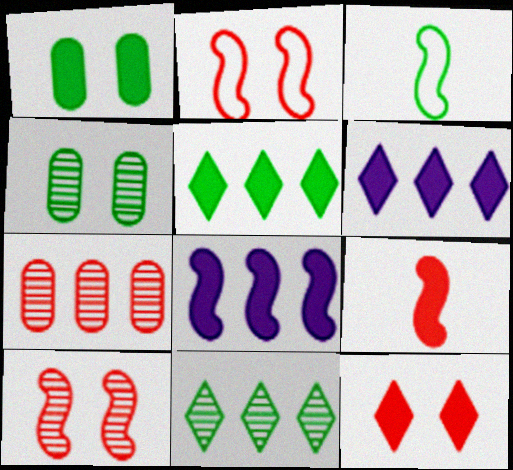[[1, 3, 11], 
[1, 6, 9], 
[3, 4, 5], 
[3, 8, 10]]